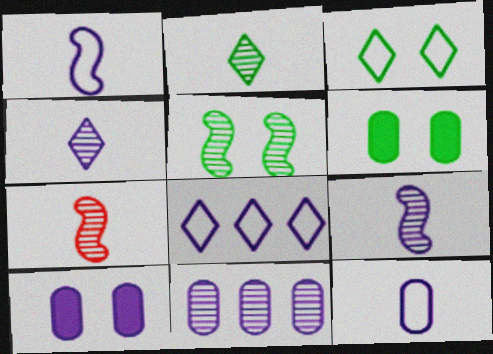[[3, 5, 6], 
[6, 7, 8], 
[8, 9, 10], 
[10, 11, 12]]